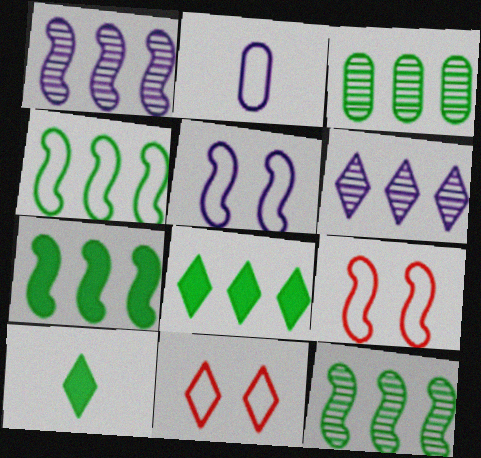[[2, 4, 11], 
[3, 4, 8], 
[4, 7, 12], 
[6, 10, 11]]